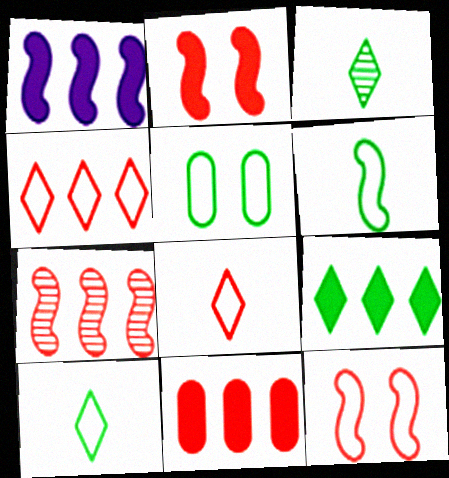[[1, 9, 11], 
[4, 7, 11]]